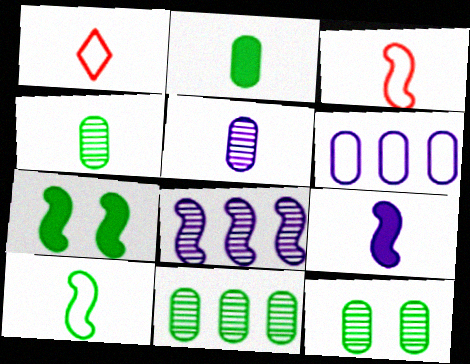[[1, 4, 9], 
[3, 7, 8], 
[4, 11, 12]]